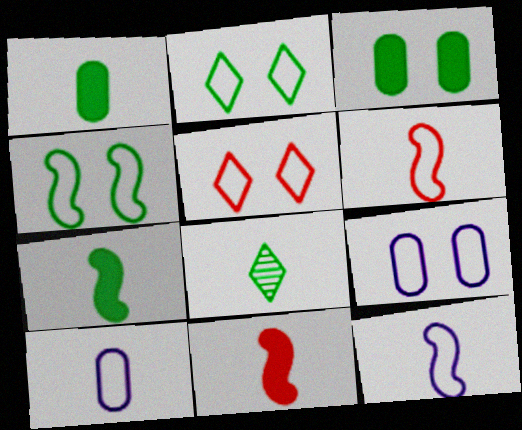[[4, 5, 9], 
[8, 10, 11]]